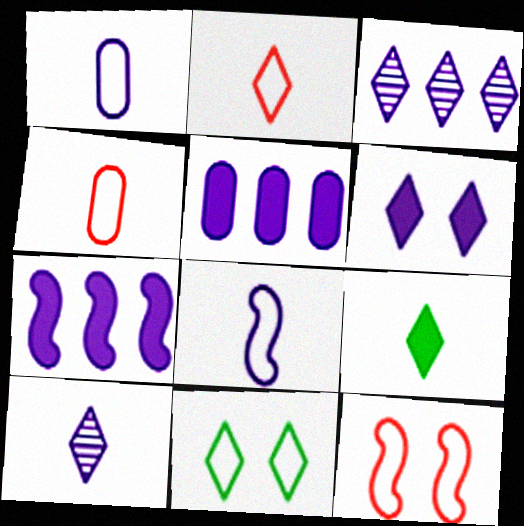[[2, 9, 10]]